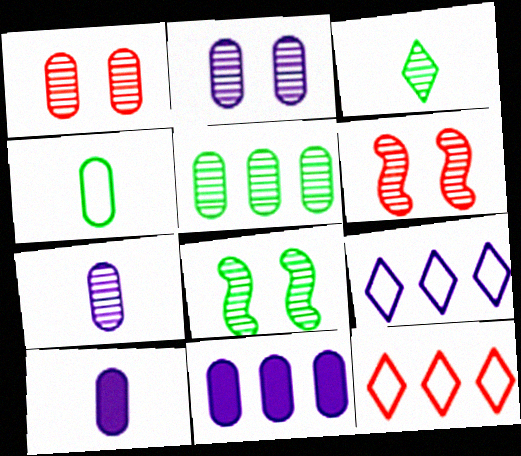[[1, 4, 11], 
[1, 5, 7], 
[3, 5, 8], 
[8, 10, 12]]